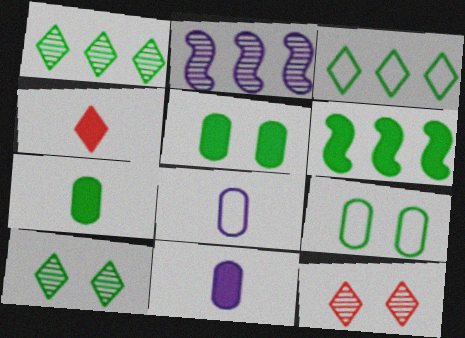[[2, 4, 9], 
[6, 8, 12]]